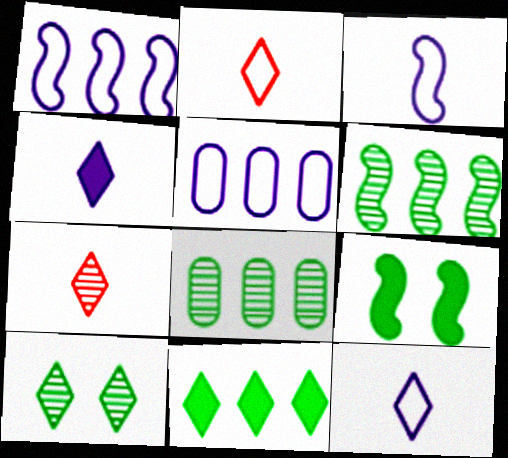[[5, 7, 9]]